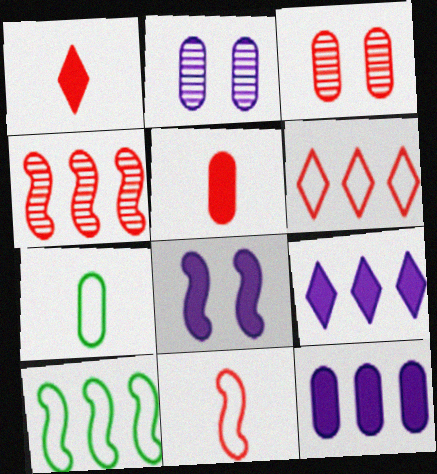[[1, 2, 10], 
[3, 7, 12]]